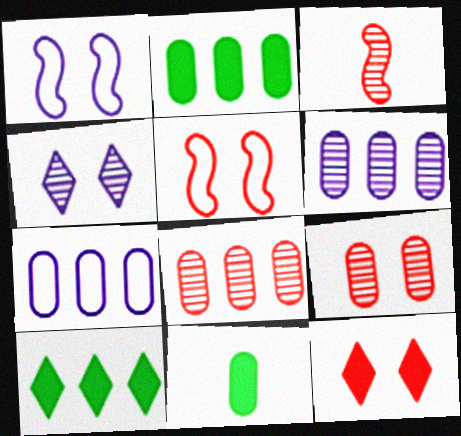[[2, 7, 8], 
[5, 9, 12], 
[7, 9, 11]]